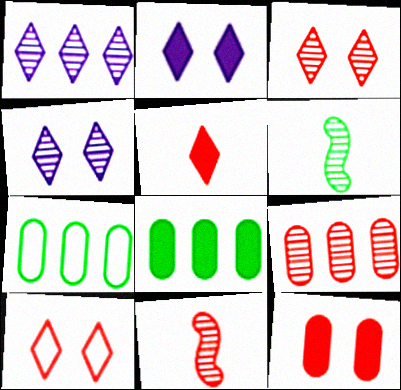[[2, 7, 11], 
[3, 9, 11], 
[4, 6, 9]]